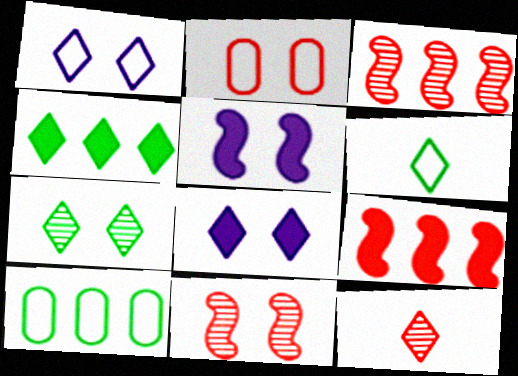[[1, 4, 12], 
[2, 5, 7], 
[2, 9, 12], 
[4, 6, 7], 
[5, 10, 12]]